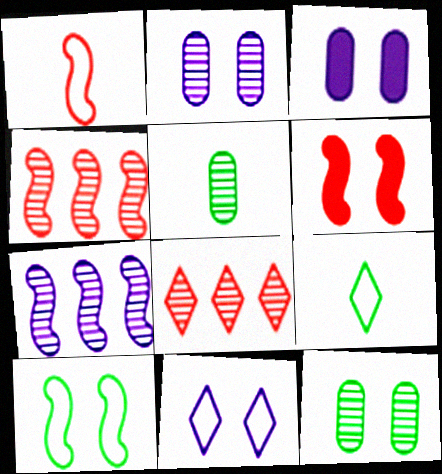[[1, 4, 6], 
[3, 4, 9], 
[6, 11, 12]]